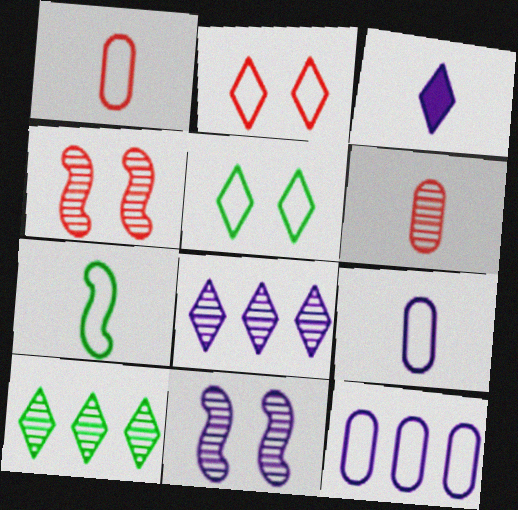[[2, 3, 10], 
[2, 7, 12], 
[3, 6, 7], 
[3, 11, 12], 
[6, 10, 11]]